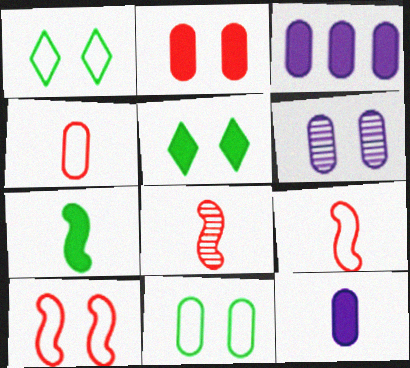[[1, 3, 8], 
[2, 6, 11], 
[5, 6, 10]]